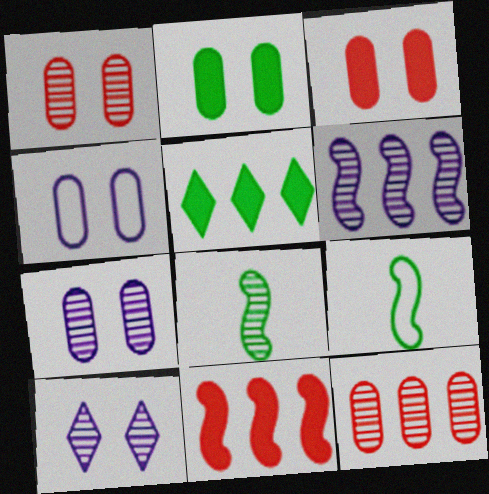[[1, 2, 4], 
[8, 10, 12]]